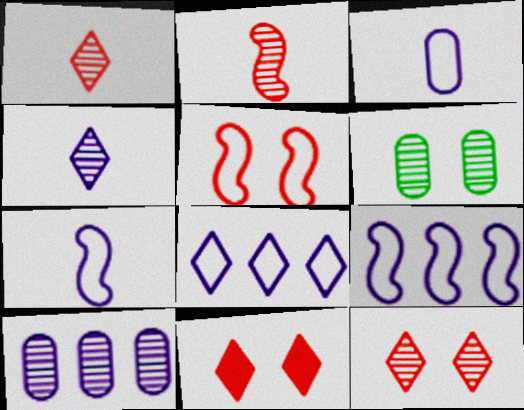[]